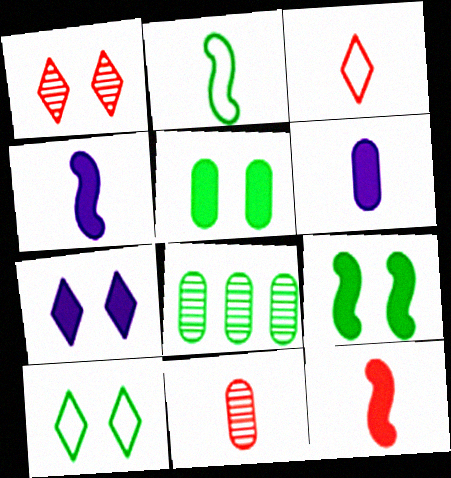[[1, 7, 10], 
[3, 11, 12]]